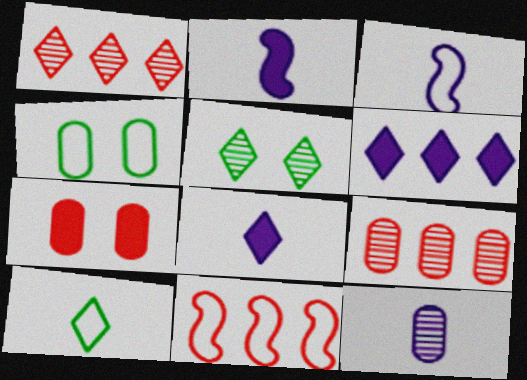[[1, 2, 4], 
[3, 8, 12]]